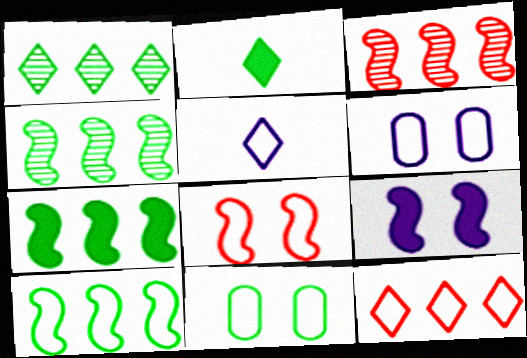[[2, 3, 6], 
[2, 4, 11], 
[4, 7, 10]]